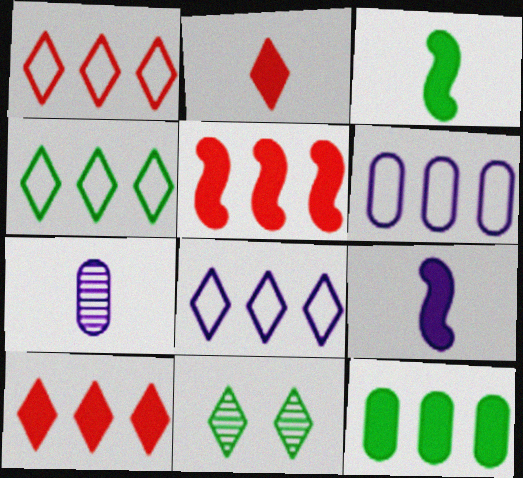[[1, 4, 8], 
[2, 8, 11]]